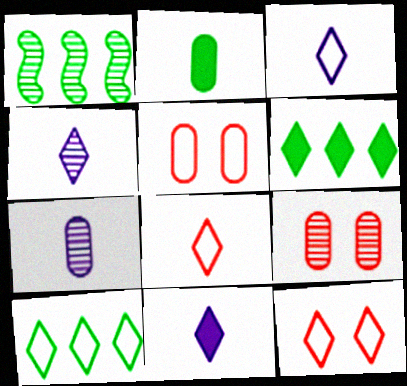[[1, 4, 9], 
[1, 5, 11], 
[3, 4, 11], 
[3, 10, 12], 
[4, 6, 12]]